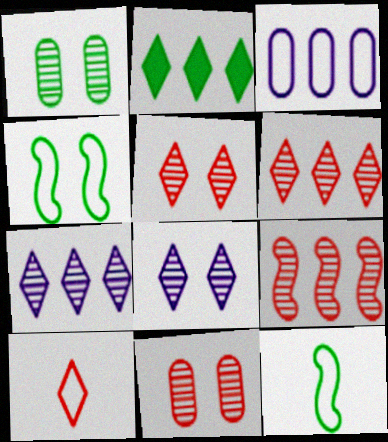[[1, 2, 12], 
[2, 3, 9], 
[2, 8, 10], 
[3, 4, 10]]